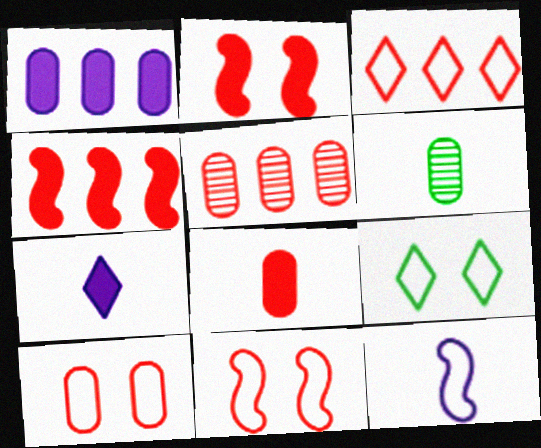[[1, 6, 10], 
[3, 4, 5], 
[5, 8, 10]]